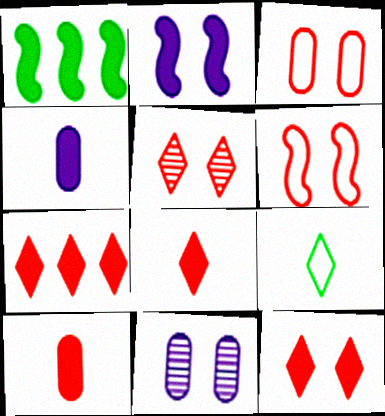[[1, 4, 12], 
[7, 8, 12]]